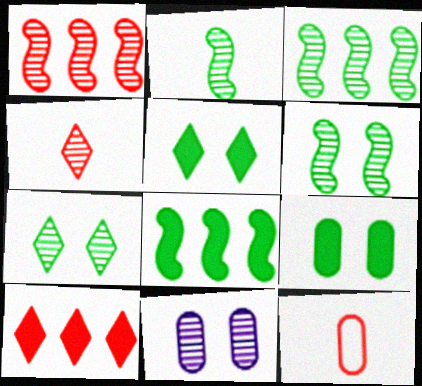[[2, 3, 6], 
[3, 4, 11]]